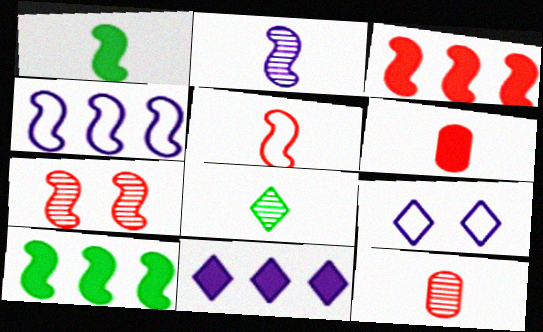[[1, 2, 5], 
[1, 4, 7], 
[2, 8, 12], 
[3, 5, 7], 
[9, 10, 12]]